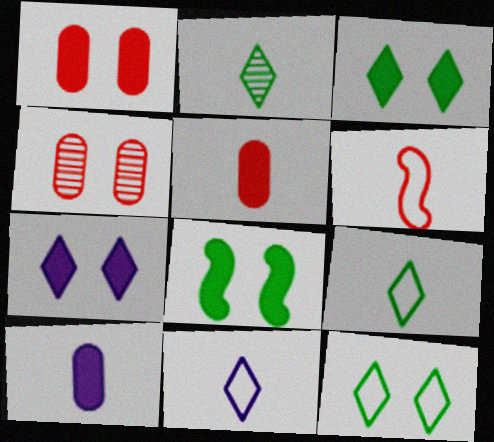[[1, 7, 8], 
[2, 6, 10]]